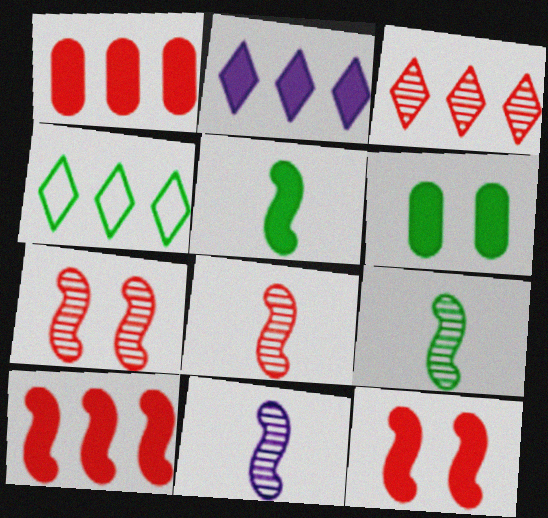[[2, 3, 4], 
[4, 6, 9], 
[8, 9, 11]]